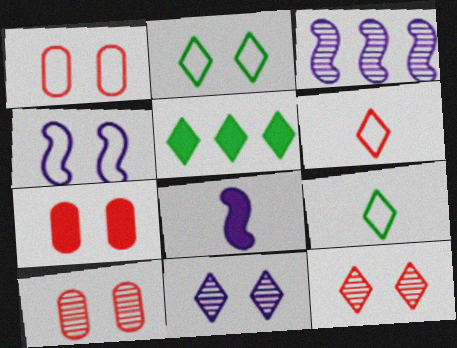[[1, 2, 4], 
[1, 7, 10], 
[3, 4, 8], 
[3, 7, 9], 
[5, 6, 11], 
[5, 7, 8]]